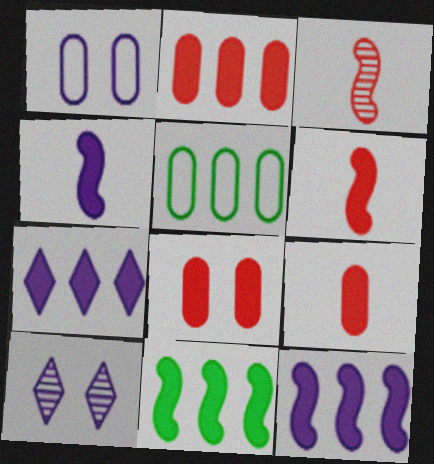[[2, 7, 11], 
[2, 8, 9], 
[5, 6, 10]]